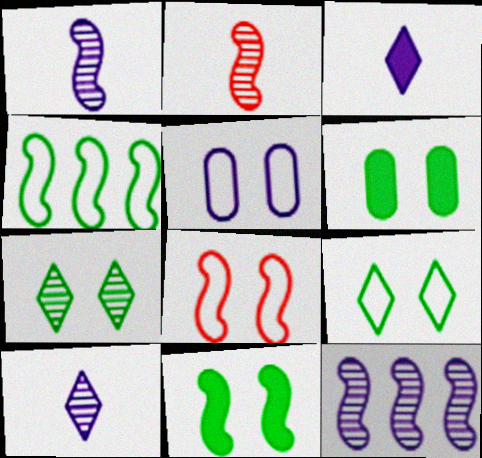[[3, 5, 12], 
[5, 8, 9]]